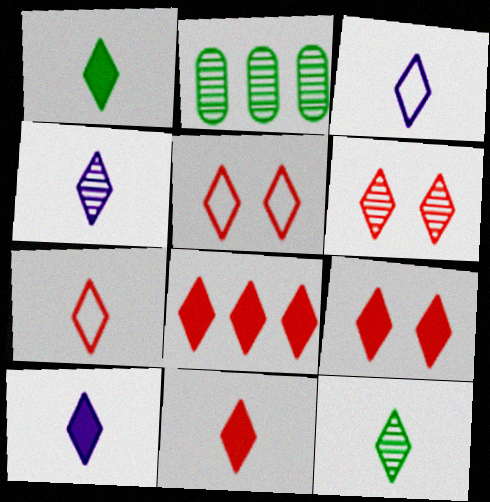[[1, 4, 7], 
[1, 10, 11], 
[3, 4, 10], 
[3, 11, 12], 
[5, 6, 9], 
[6, 7, 8], 
[7, 10, 12], 
[8, 9, 11]]